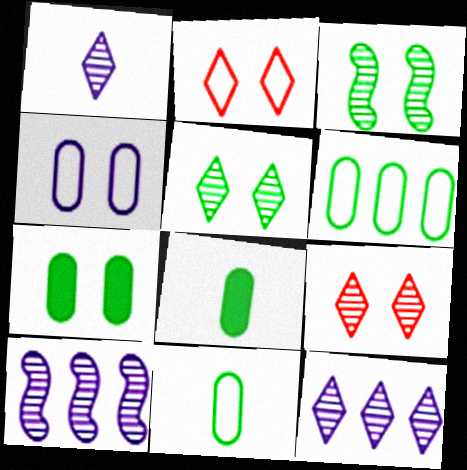[[2, 8, 10]]